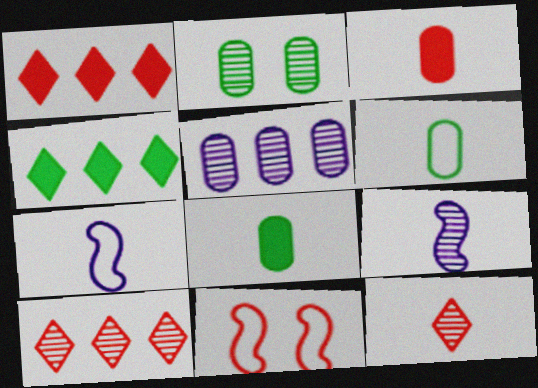[[1, 2, 7], 
[2, 9, 10], 
[3, 10, 11], 
[7, 8, 12]]